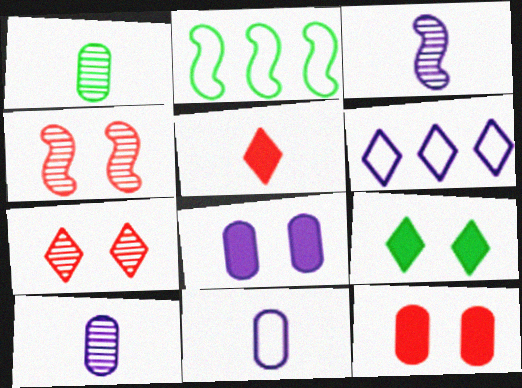[[1, 2, 9], 
[3, 6, 8]]